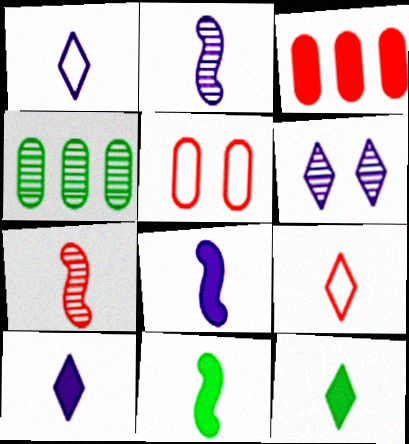[[4, 6, 7]]